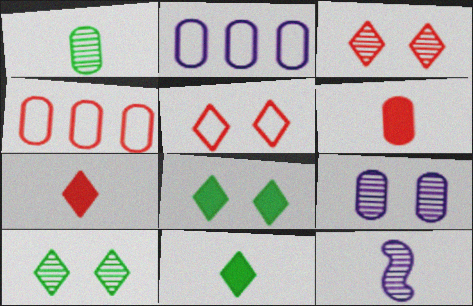[[4, 8, 12]]